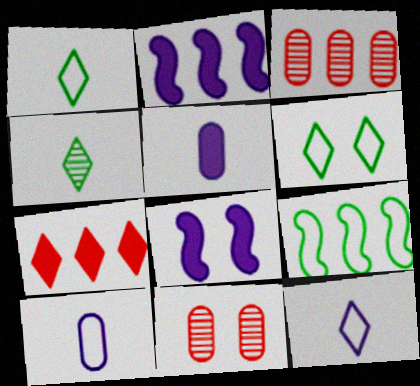[[1, 2, 11], 
[1, 3, 8], 
[6, 8, 11]]